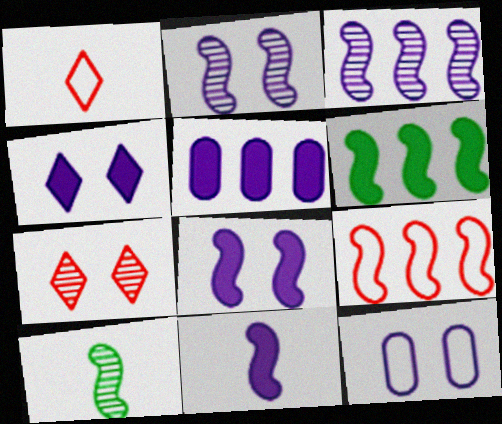[[2, 4, 12], 
[3, 6, 9], 
[4, 5, 11], 
[8, 9, 10]]